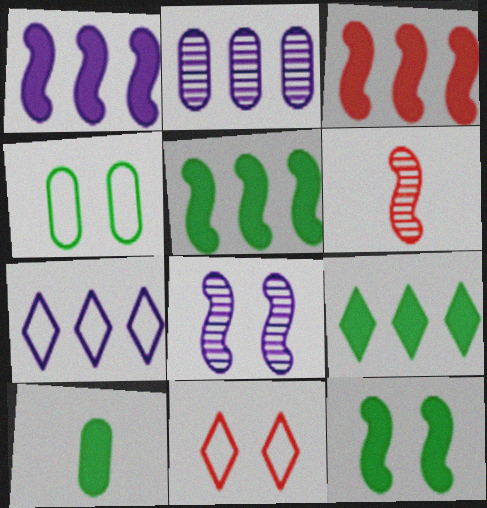[[1, 2, 7], 
[1, 3, 5], 
[9, 10, 12]]